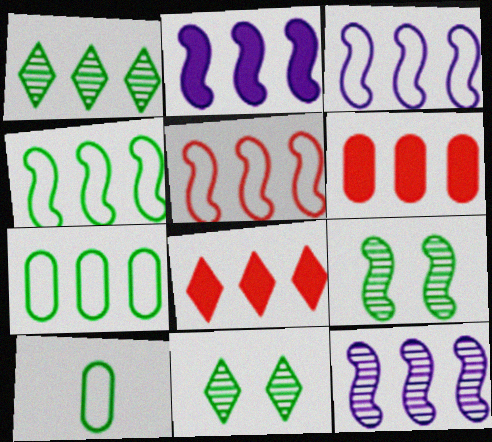[[1, 3, 6], 
[2, 3, 12], 
[3, 4, 5], 
[7, 8, 12]]